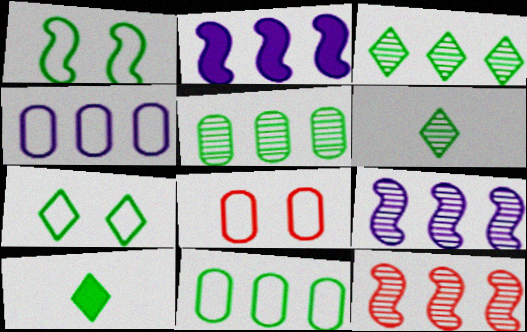[[1, 5, 10], 
[2, 6, 8], 
[3, 7, 10], 
[8, 9, 10]]